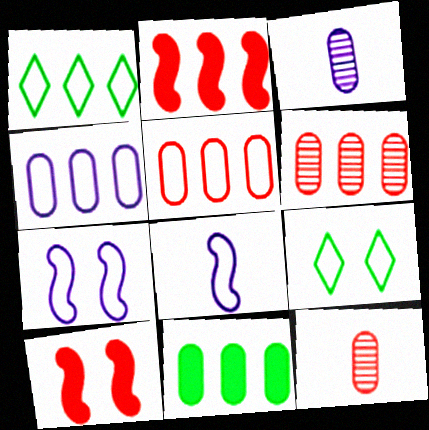[[1, 3, 10], 
[2, 3, 9], 
[4, 6, 11], 
[5, 8, 9]]